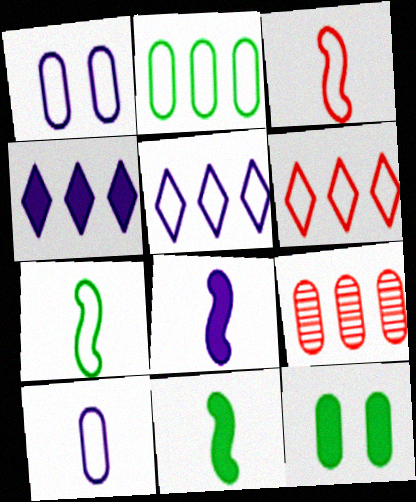[[1, 6, 7], 
[9, 10, 12]]